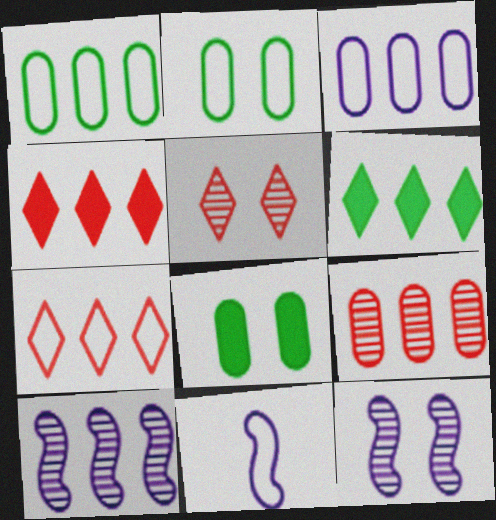[[1, 4, 10], 
[2, 7, 11]]